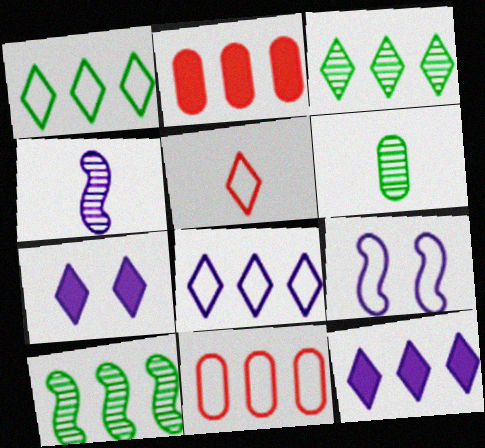[[2, 8, 10], 
[3, 5, 7], 
[10, 11, 12]]